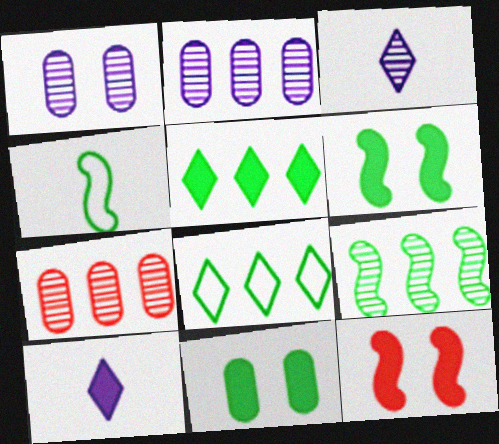[[4, 6, 9]]